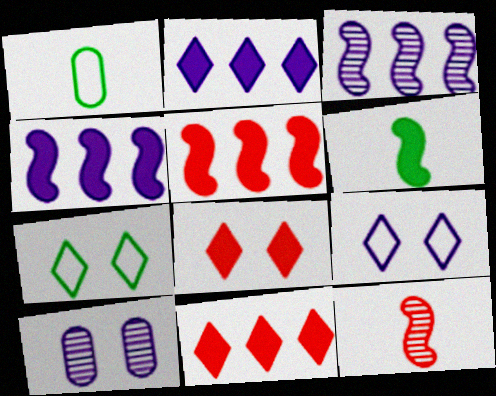[[1, 3, 8]]